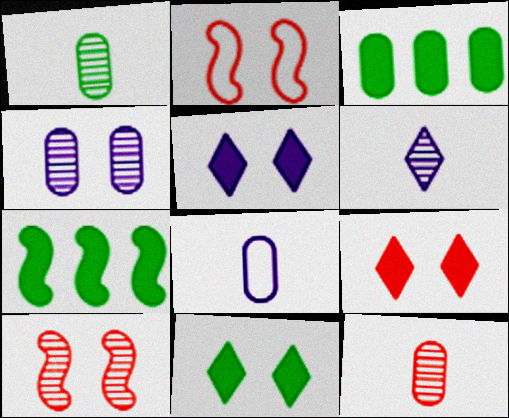[[2, 3, 6], 
[2, 4, 11], 
[5, 9, 11]]